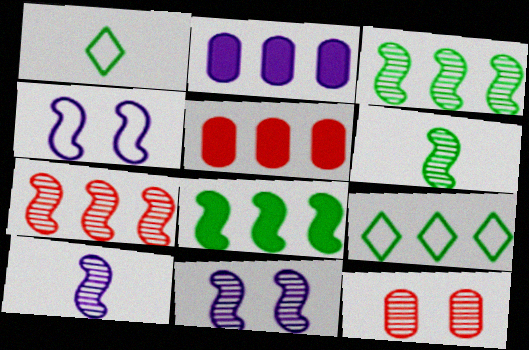[[1, 5, 11], 
[2, 7, 9], 
[6, 7, 11]]